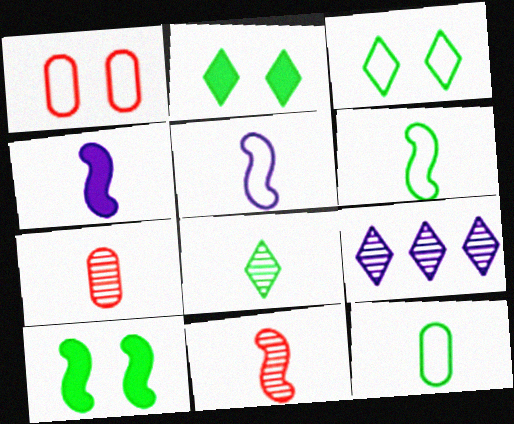[[4, 6, 11]]